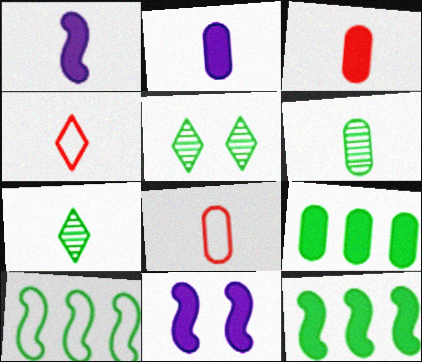[[1, 4, 6], 
[1, 7, 8], 
[2, 6, 8]]